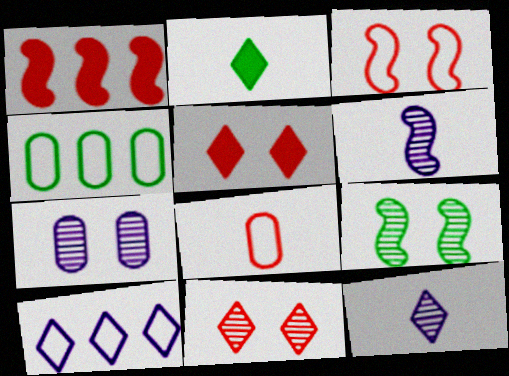[[1, 8, 11], 
[2, 4, 9], 
[2, 6, 8], 
[2, 10, 11], 
[4, 5, 6], 
[7, 9, 11]]